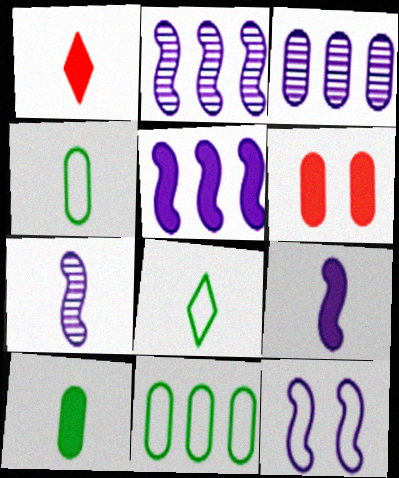[[1, 4, 7], 
[1, 9, 10], 
[2, 6, 8], 
[2, 9, 12], 
[3, 4, 6], 
[5, 7, 12]]